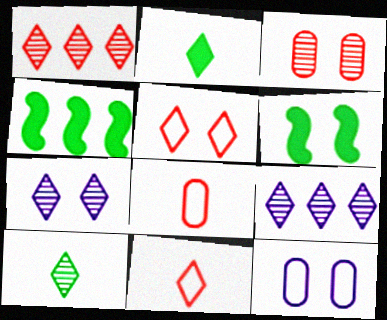[[1, 7, 10], 
[2, 5, 9], 
[4, 7, 8], 
[6, 8, 9]]